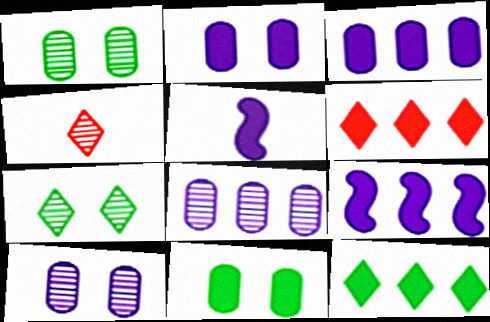[[5, 6, 11]]